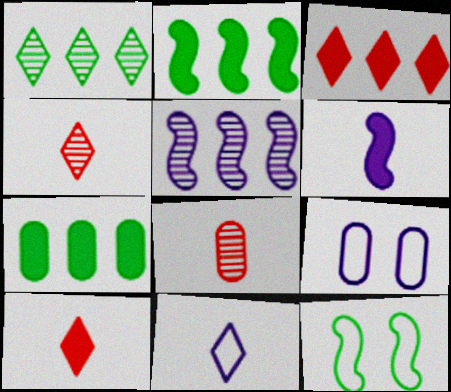[[2, 4, 9], 
[7, 8, 9]]